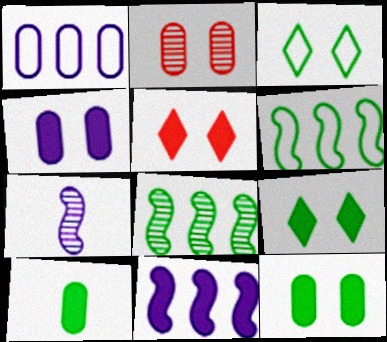[[1, 2, 10], 
[3, 8, 10], 
[5, 10, 11]]